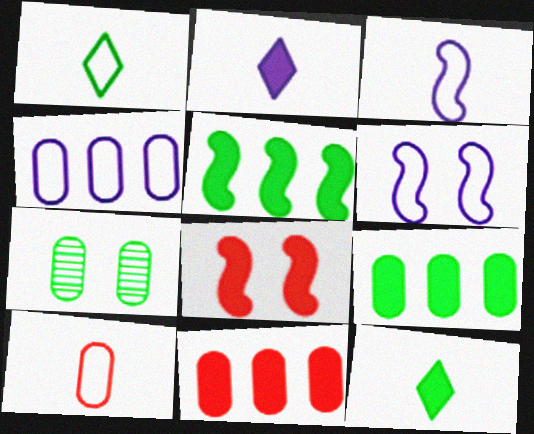[[1, 3, 10], 
[1, 5, 7], 
[2, 8, 9]]